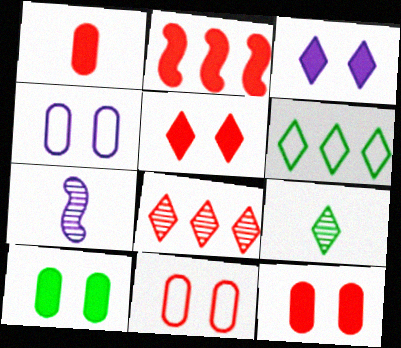[[1, 2, 5], 
[2, 4, 9], 
[6, 7, 12]]